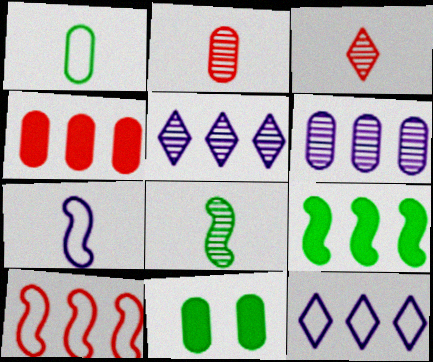[]